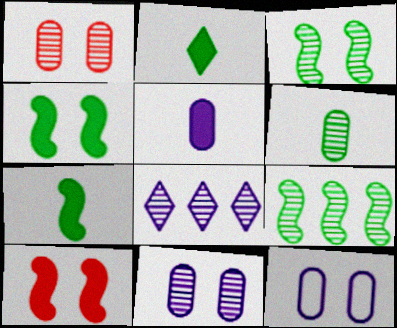[]